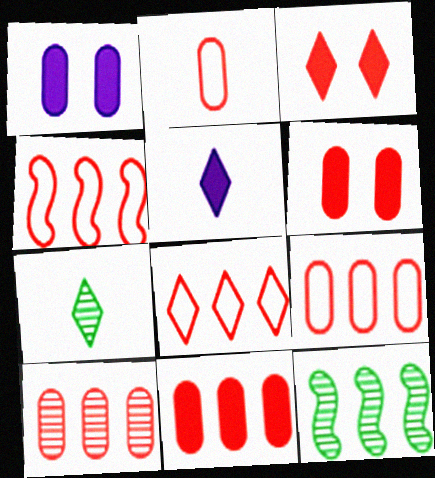[[1, 4, 7], 
[2, 6, 10], 
[4, 8, 9], 
[9, 10, 11]]